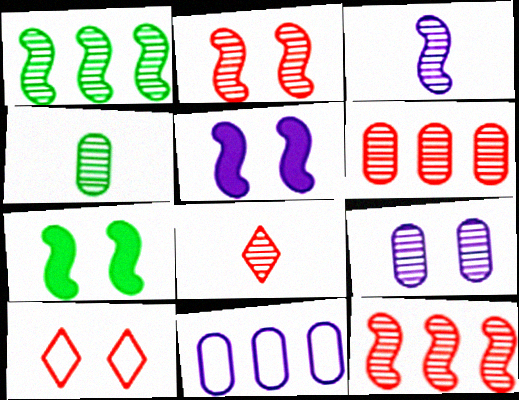[[1, 2, 3], 
[1, 8, 9], 
[2, 6, 8], 
[3, 4, 8], 
[4, 6, 9], 
[7, 8, 11], 
[7, 9, 10]]